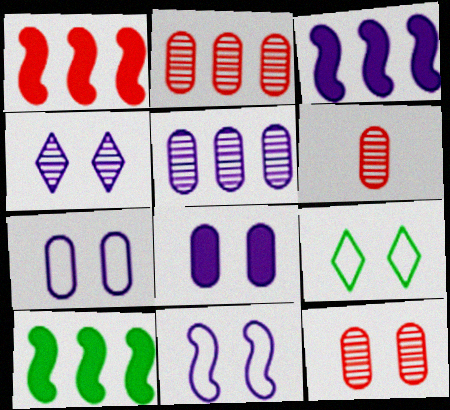[[1, 3, 10], 
[2, 6, 12], 
[3, 6, 9], 
[4, 8, 11]]